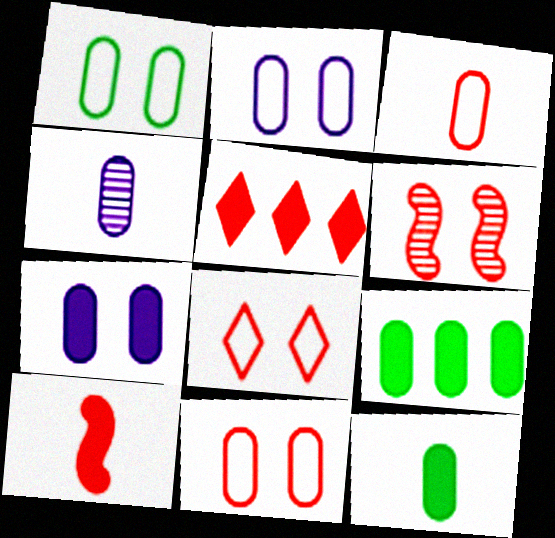[[1, 2, 11], 
[3, 4, 12], 
[3, 5, 6], 
[4, 9, 11]]